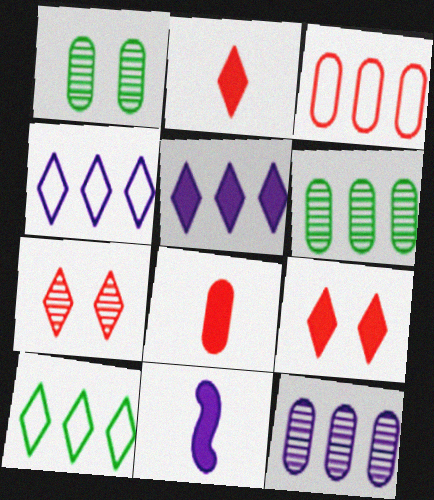[]